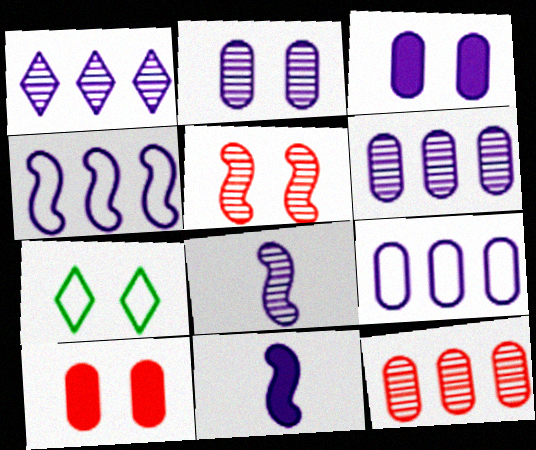[[1, 2, 8], 
[3, 5, 7], 
[7, 11, 12]]